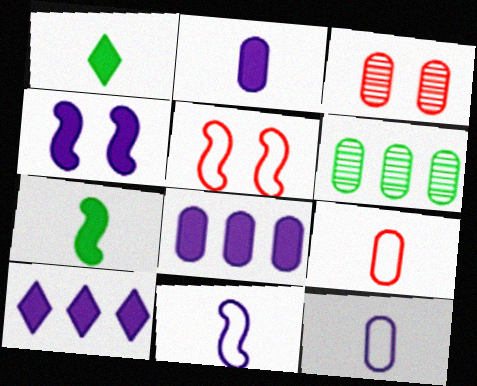[[2, 4, 10]]